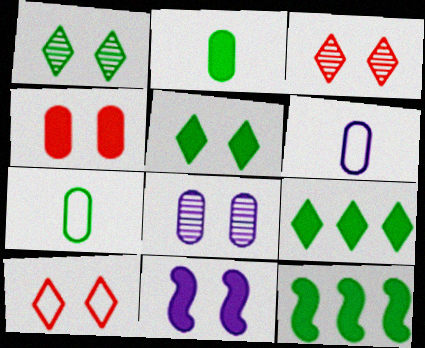[[1, 7, 12], 
[2, 5, 12], 
[3, 6, 12], 
[4, 5, 11]]